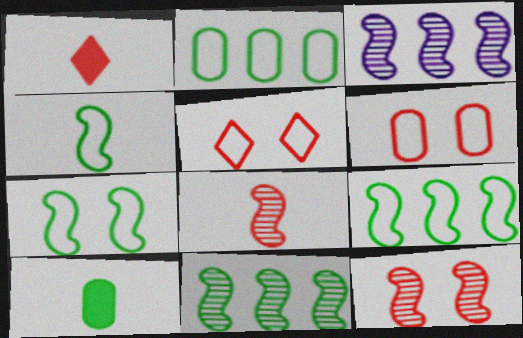[[3, 5, 10], 
[4, 7, 9]]